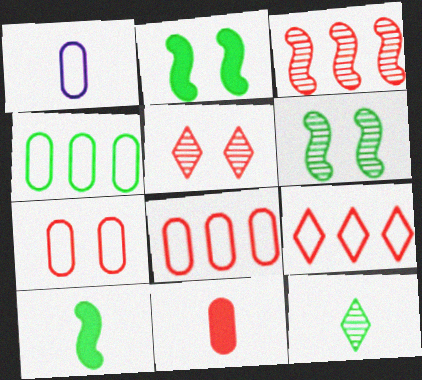[[1, 4, 7], 
[2, 4, 12]]